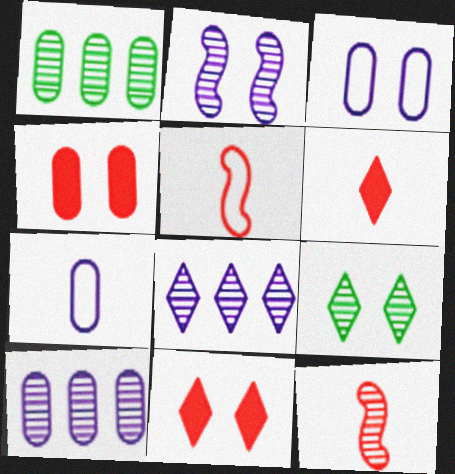[[1, 4, 7], 
[9, 10, 12]]